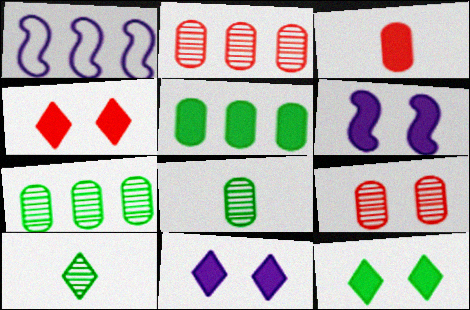[[1, 4, 8], 
[4, 11, 12]]